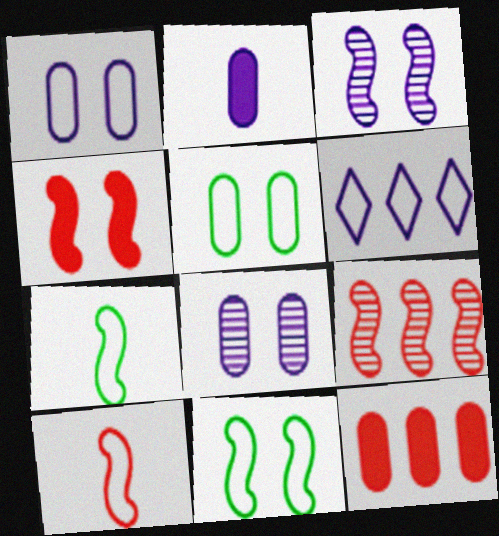[[2, 3, 6], 
[3, 4, 11], 
[4, 9, 10], 
[5, 6, 10]]